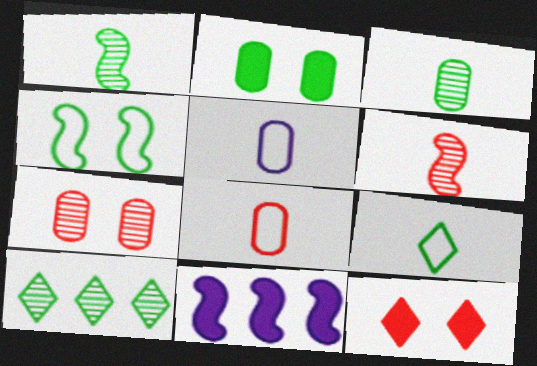[[4, 6, 11], 
[7, 9, 11]]